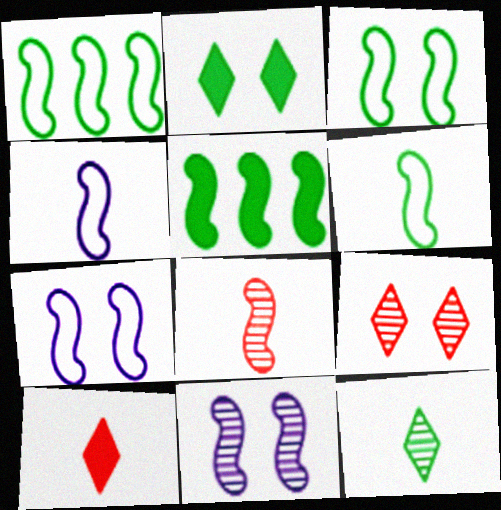[[1, 3, 6], 
[5, 7, 8]]